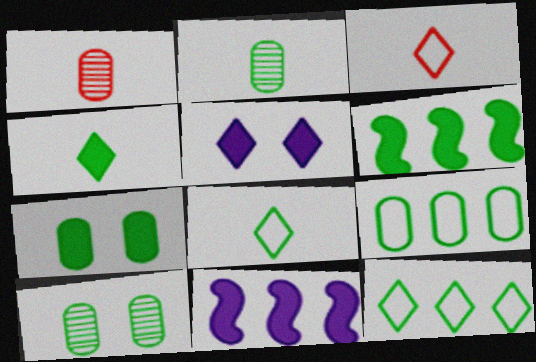[[2, 7, 9], 
[3, 10, 11], 
[4, 6, 7], 
[6, 8, 10]]